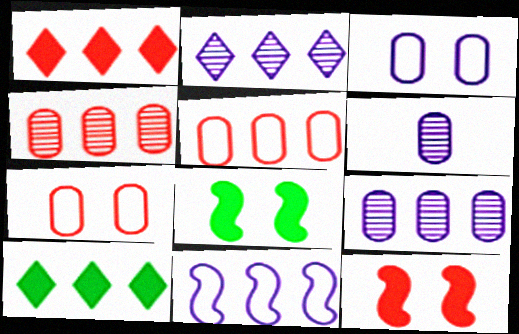[[4, 10, 11]]